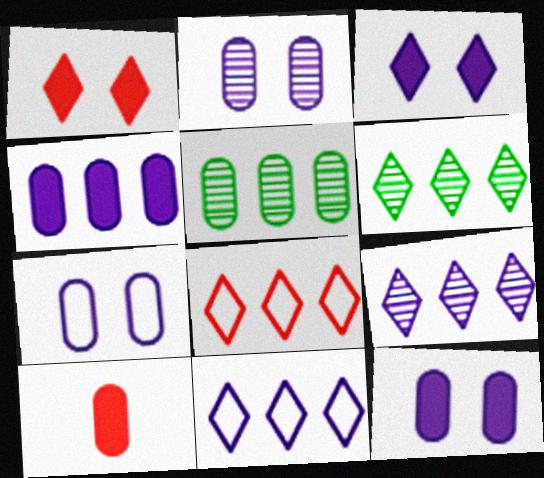[[2, 7, 12], 
[5, 7, 10]]